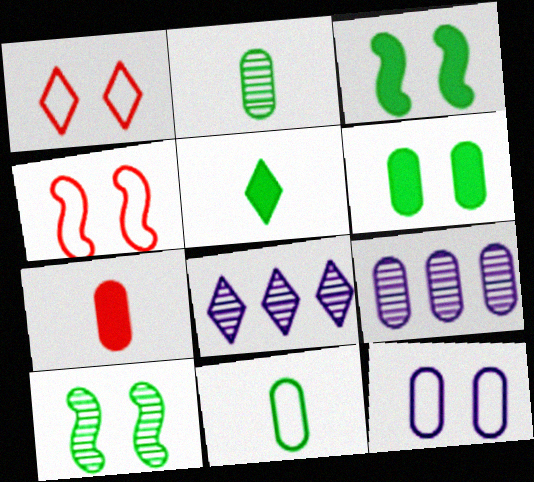[[1, 5, 8], 
[4, 5, 9]]